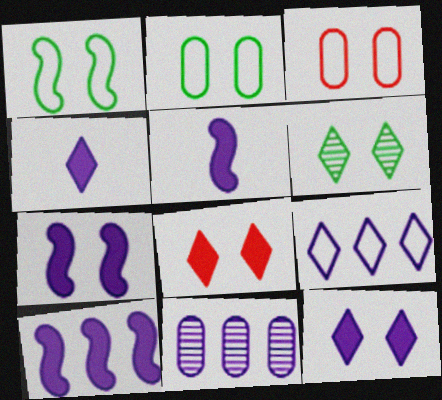[[3, 6, 7], 
[5, 7, 10], 
[9, 10, 11]]